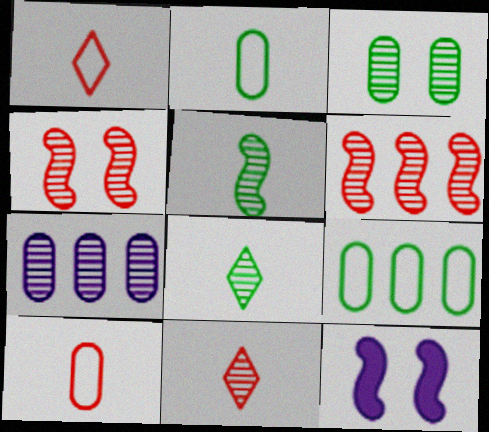[[4, 7, 8], 
[9, 11, 12]]